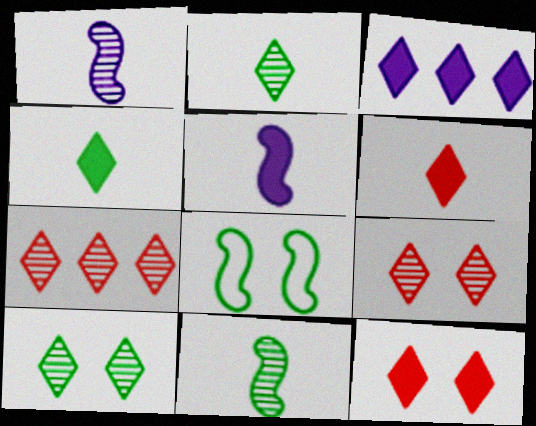[[3, 4, 12]]